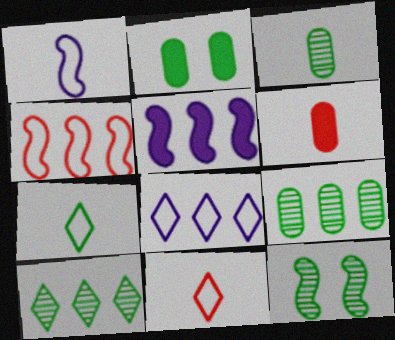[[3, 10, 12], 
[6, 8, 12]]